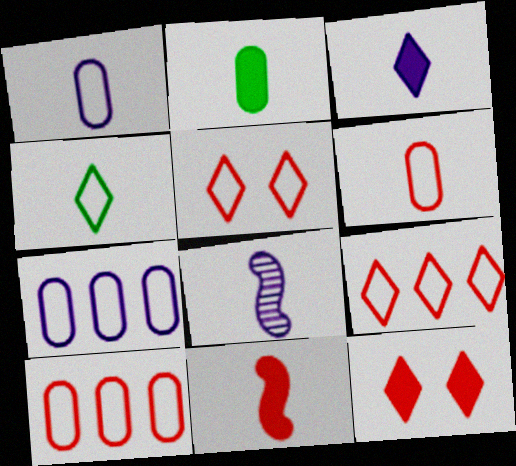[[1, 3, 8], 
[2, 3, 11]]